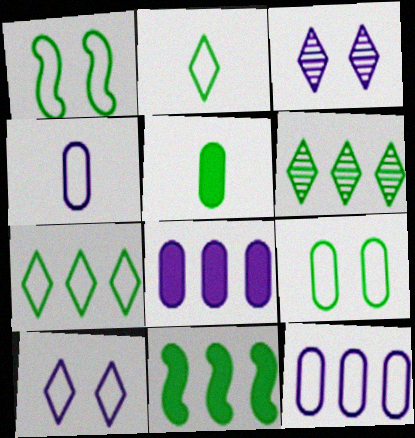[[1, 5, 6]]